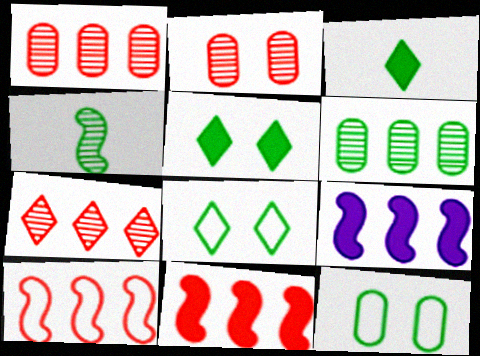[]